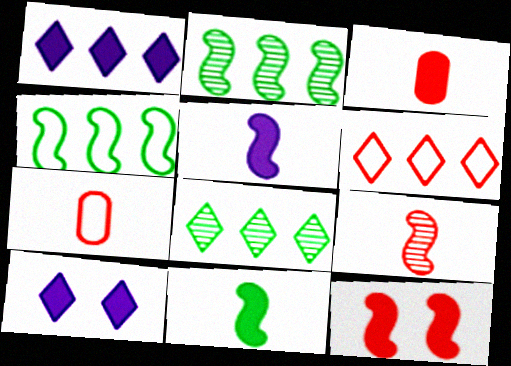[[1, 6, 8], 
[2, 7, 10]]